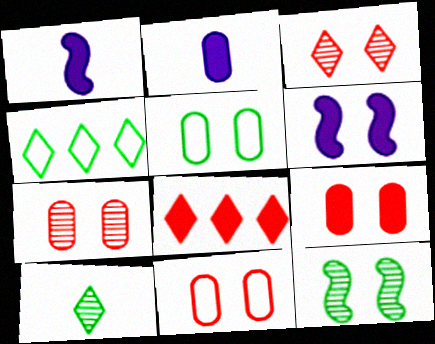[[1, 4, 7], 
[3, 5, 6], 
[7, 9, 11]]